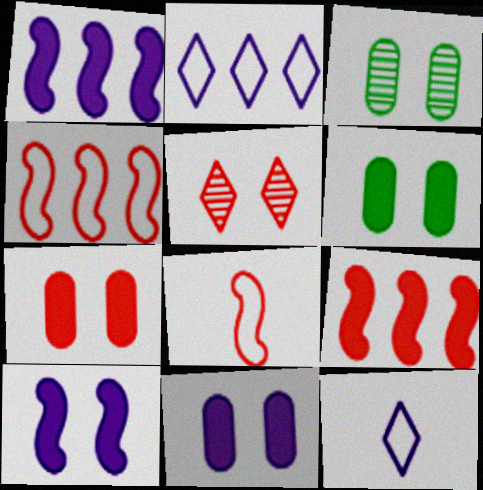[[3, 9, 12], 
[6, 7, 11]]